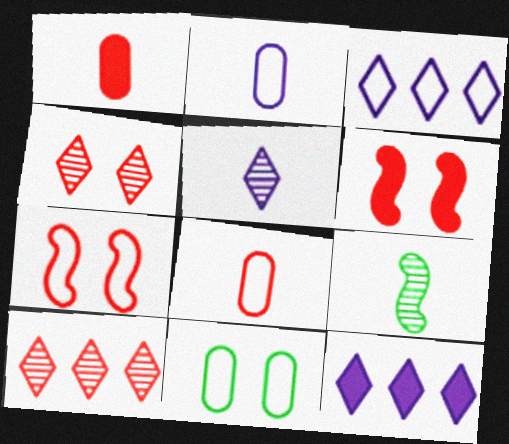[[1, 7, 10], 
[6, 8, 10]]